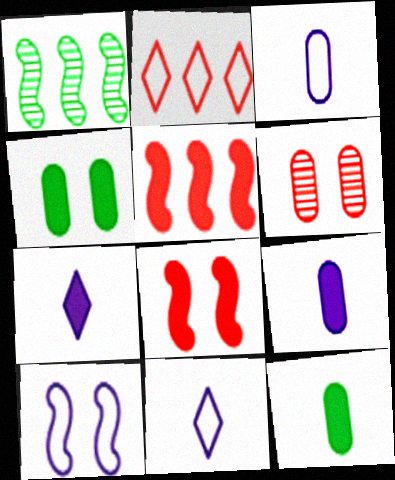[[4, 5, 7]]